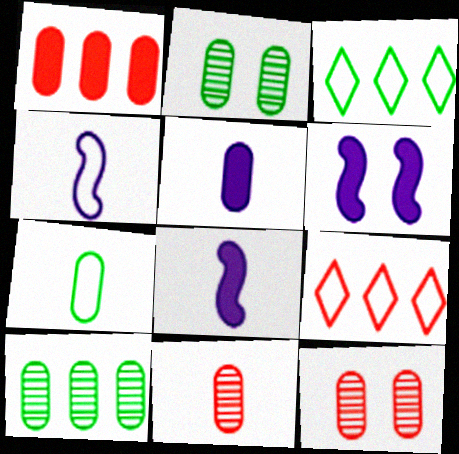[[2, 8, 9], 
[3, 6, 11], 
[3, 8, 12], 
[5, 7, 11]]